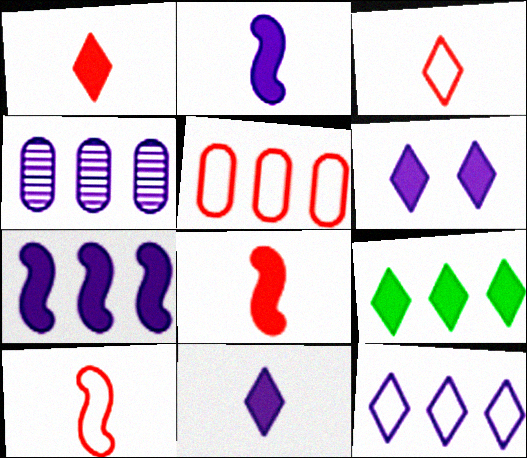[[1, 6, 9], 
[4, 7, 12]]